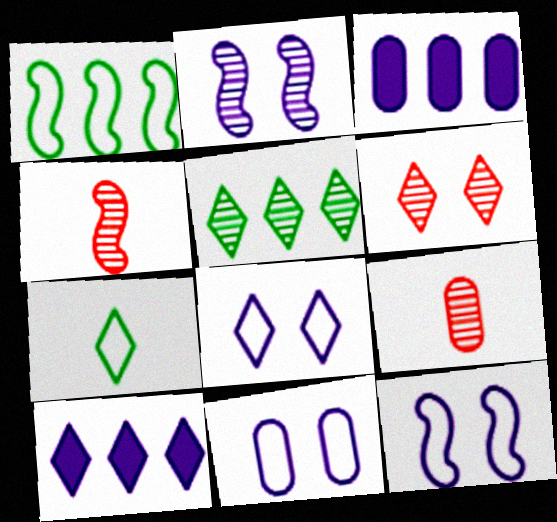[[2, 5, 9], 
[6, 7, 10], 
[8, 11, 12]]